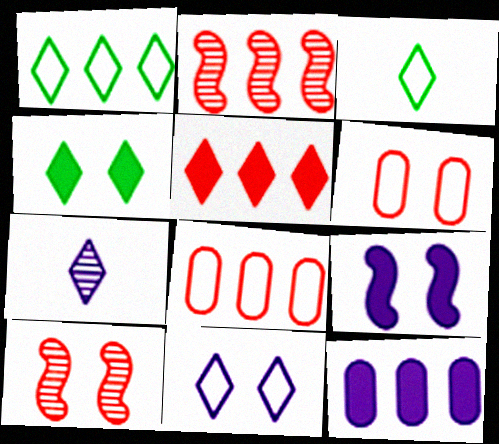[[1, 2, 12], 
[2, 5, 8], 
[3, 10, 12]]